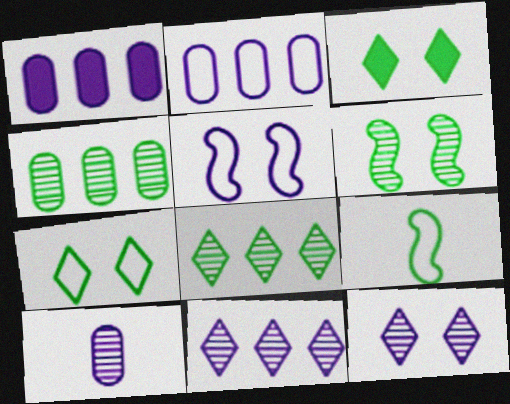[[3, 4, 9]]